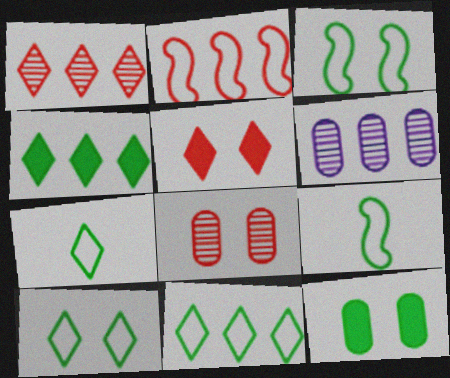[[2, 4, 6], 
[5, 6, 9], 
[7, 10, 11]]